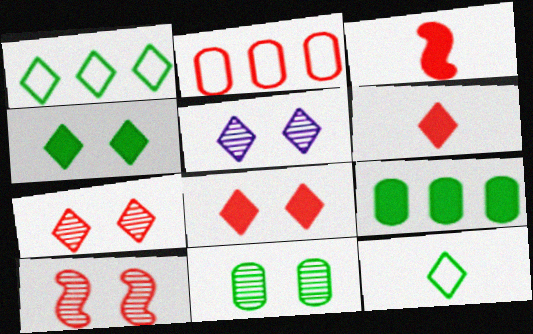[[1, 5, 6], 
[2, 3, 7], 
[2, 6, 10], 
[5, 10, 11]]